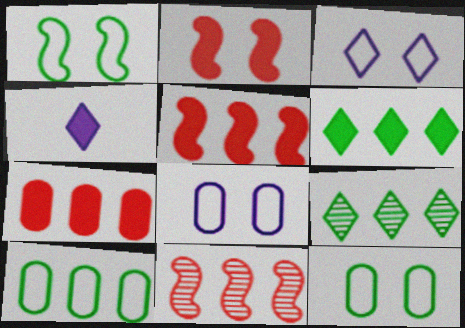[[4, 11, 12]]